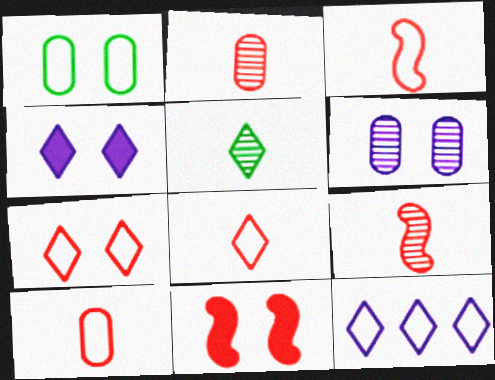[[1, 3, 12], 
[3, 8, 10]]